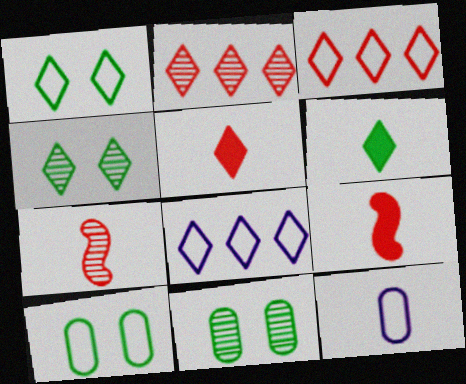[[4, 5, 8], 
[6, 7, 12], 
[8, 9, 11]]